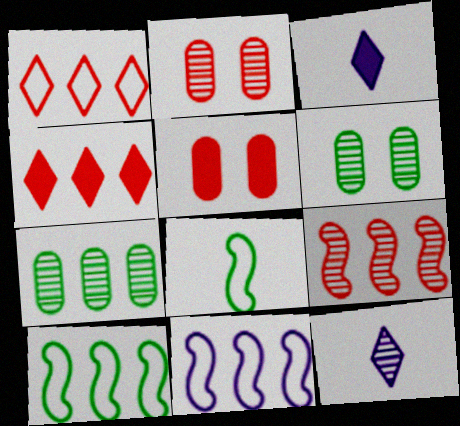[[2, 3, 10], 
[4, 7, 11], 
[5, 10, 12], 
[6, 9, 12]]